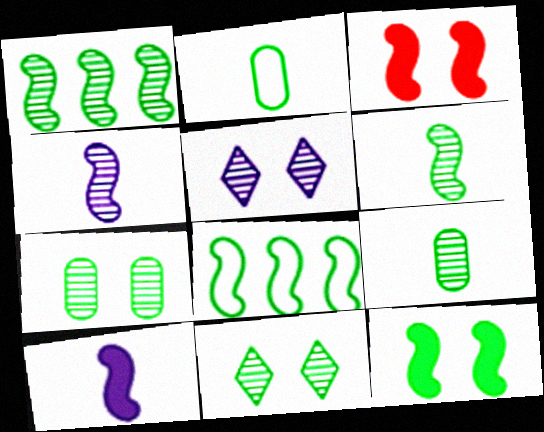[[1, 9, 11], 
[3, 4, 8], 
[6, 8, 12]]